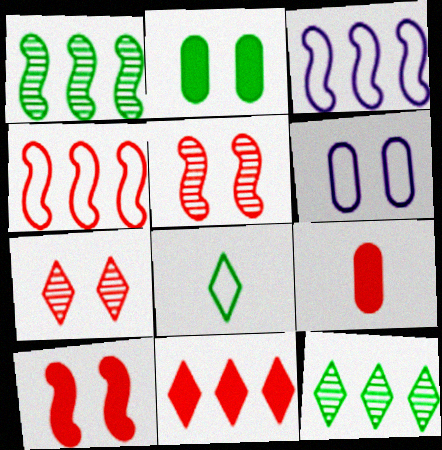[[1, 2, 8], 
[4, 6, 8], 
[4, 7, 9], 
[9, 10, 11]]